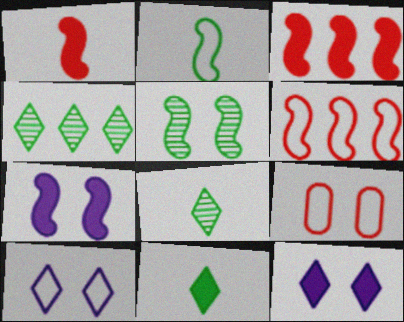[[5, 9, 12]]